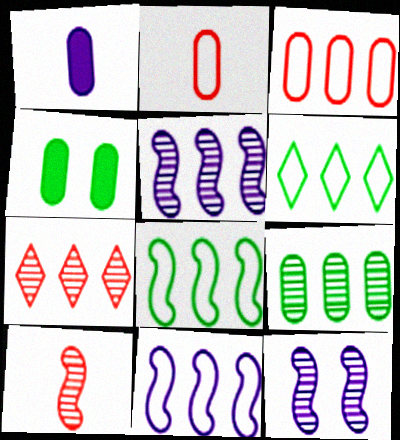[[3, 6, 11], 
[5, 7, 9]]